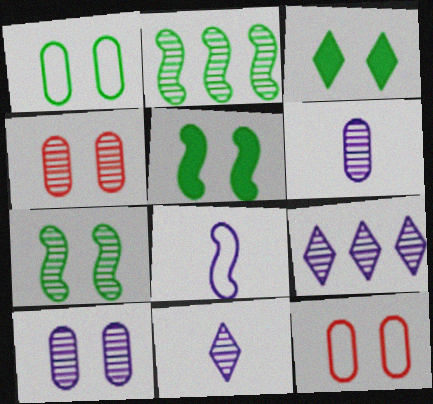[[1, 3, 7], 
[2, 4, 11]]